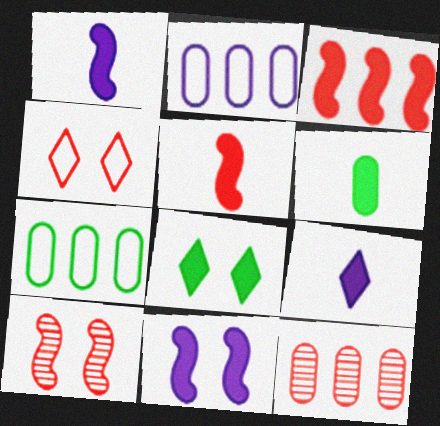[[4, 5, 12], 
[5, 6, 9], 
[7, 9, 10]]